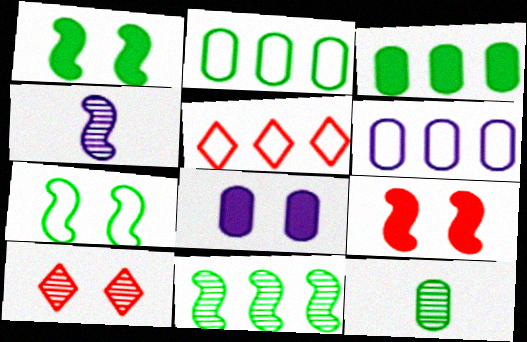[[7, 8, 10]]